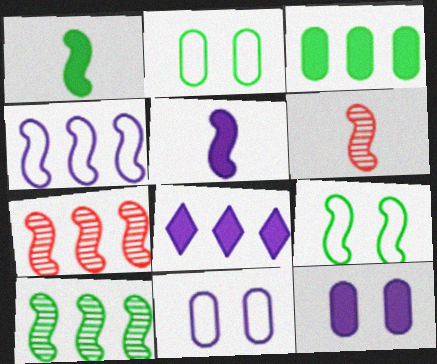[[1, 9, 10], 
[2, 6, 8], 
[5, 7, 9], 
[5, 8, 12]]